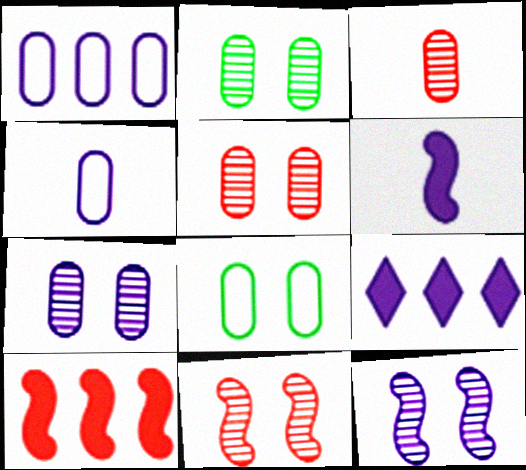[[2, 5, 7], 
[4, 9, 12]]